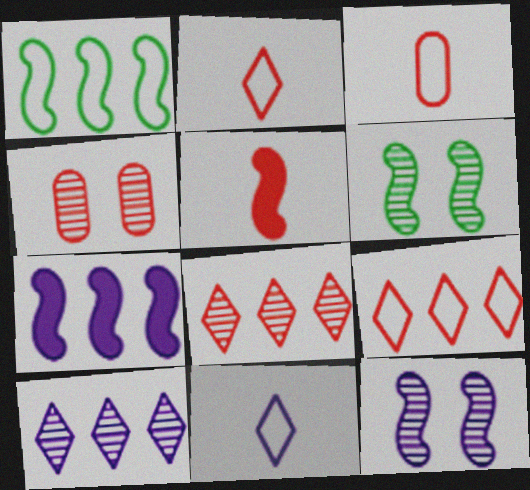[[1, 5, 12], 
[4, 5, 9]]